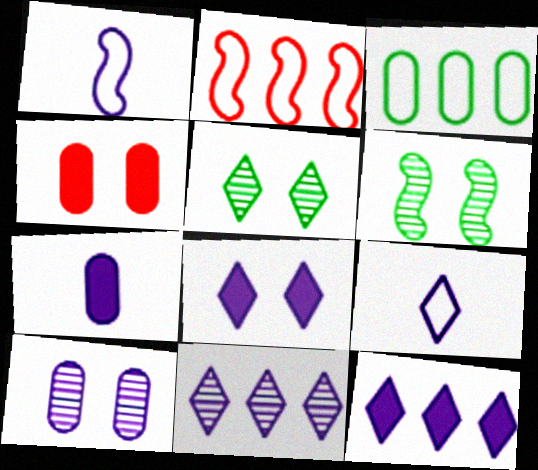[[1, 10, 12], 
[2, 5, 7], 
[8, 9, 11]]